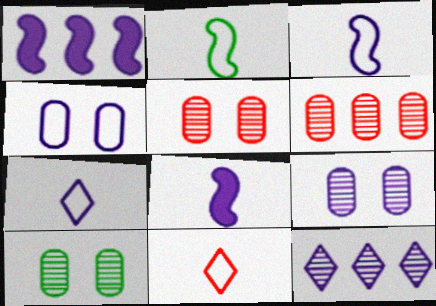[[1, 7, 9], 
[1, 10, 11], 
[4, 8, 12], 
[5, 9, 10]]